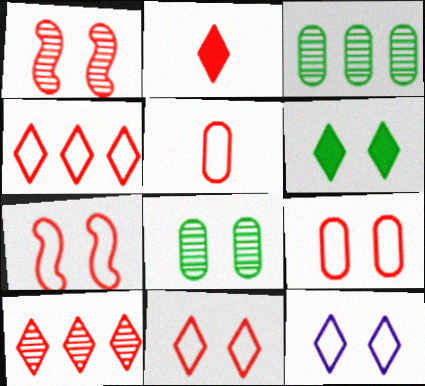[[2, 10, 11], 
[4, 5, 7], 
[7, 9, 11]]